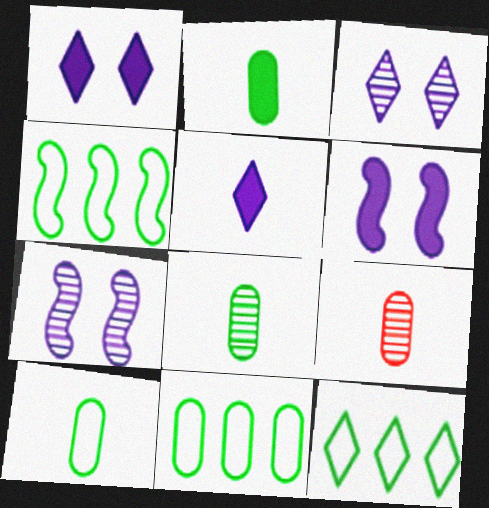[[1, 4, 9], 
[2, 8, 10], 
[4, 11, 12], 
[6, 9, 12]]